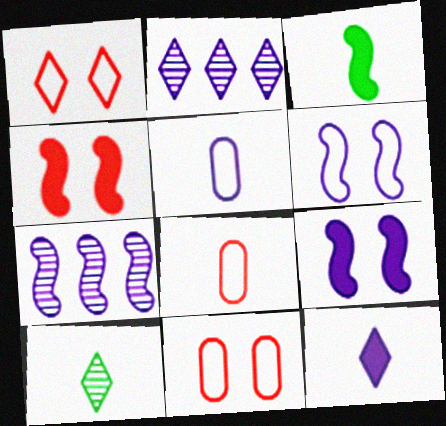[[2, 3, 11], 
[2, 5, 9]]